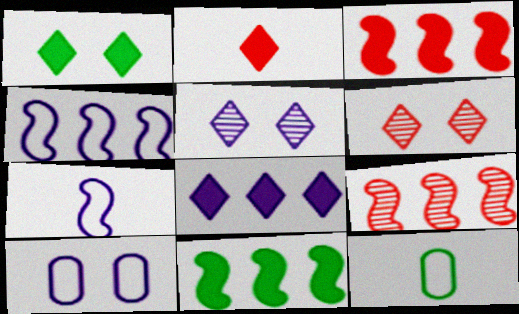[[1, 2, 8], 
[3, 5, 12], 
[4, 9, 11]]